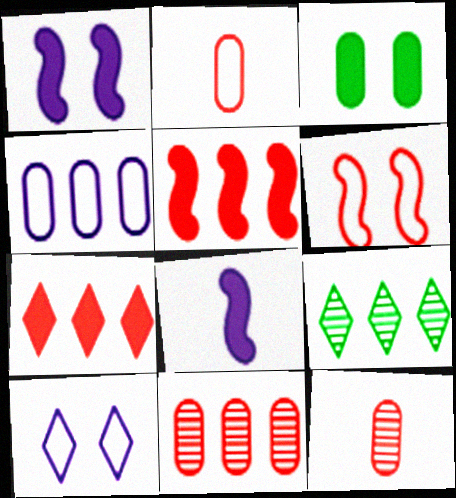[[1, 2, 9], 
[3, 4, 12], 
[3, 7, 8], 
[4, 5, 9], 
[6, 7, 12]]